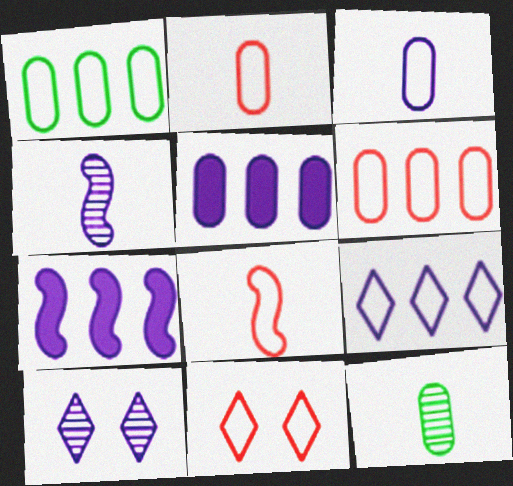[[3, 7, 10], 
[6, 8, 11], 
[7, 11, 12]]